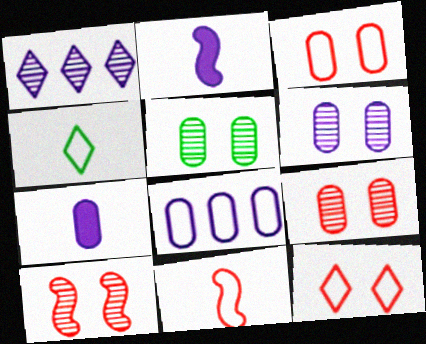[[5, 6, 9], 
[6, 7, 8]]